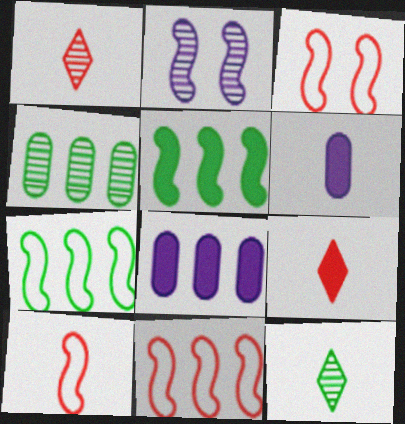[[1, 2, 4], 
[2, 5, 10], 
[3, 8, 12], 
[3, 10, 11], 
[6, 10, 12]]